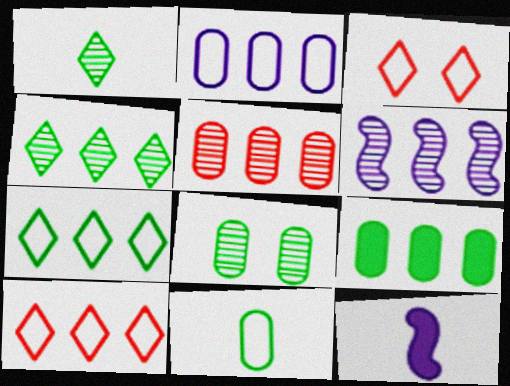[[2, 5, 9], 
[4, 5, 6], 
[6, 9, 10], 
[8, 9, 11], 
[8, 10, 12]]